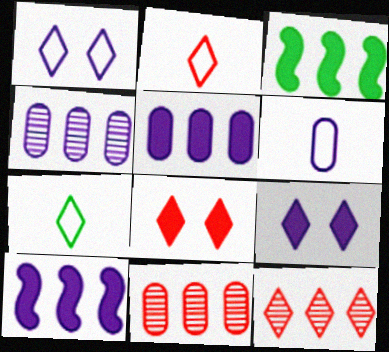[[2, 8, 12], 
[7, 9, 12]]